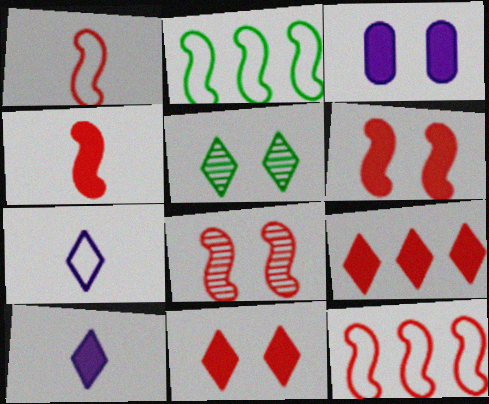[[4, 8, 12], 
[5, 7, 9]]